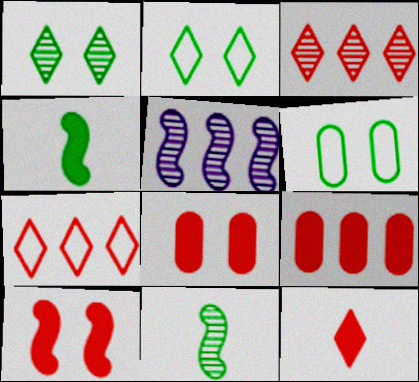[[5, 6, 12], 
[9, 10, 12]]